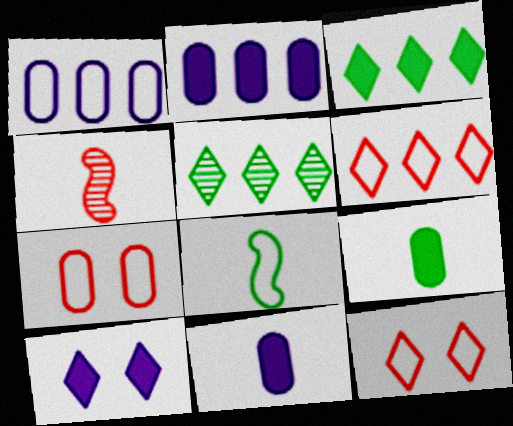[[1, 8, 12]]